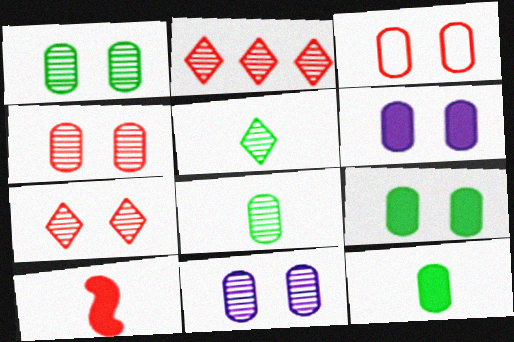[[1, 3, 6], 
[1, 4, 11], 
[2, 3, 10], 
[3, 9, 11]]